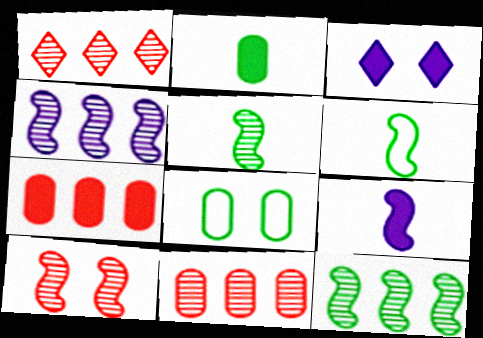[[1, 8, 9], 
[3, 6, 11], 
[3, 8, 10], 
[4, 5, 10]]